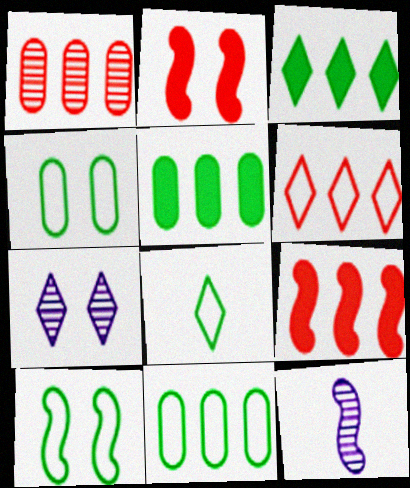[[1, 6, 9], 
[2, 4, 7], 
[8, 10, 11], 
[9, 10, 12]]